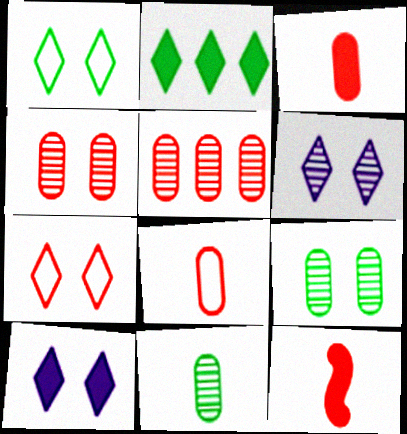[[5, 7, 12]]